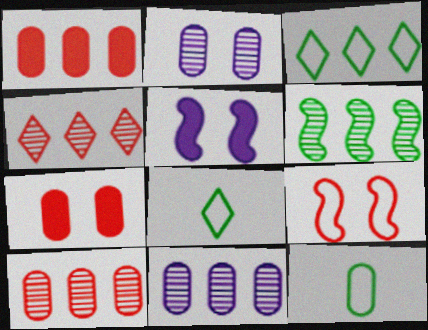[[1, 2, 12], 
[4, 5, 12], 
[4, 6, 11], 
[5, 8, 10], 
[7, 11, 12]]